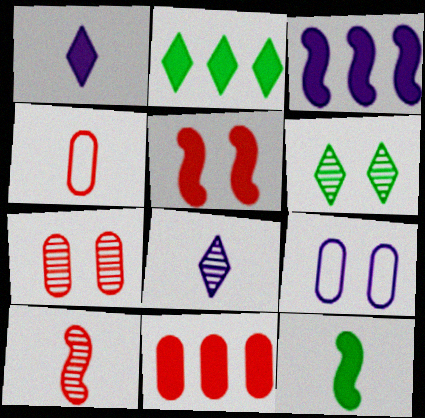[[2, 3, 11], 
[2, 9, 10], 
[3, 4, 6], 
[3, 5, 12], 
[3, 8, 9], 
[4, 7, 11], 
[4, 8, 12], 
[5, 6, 9]]